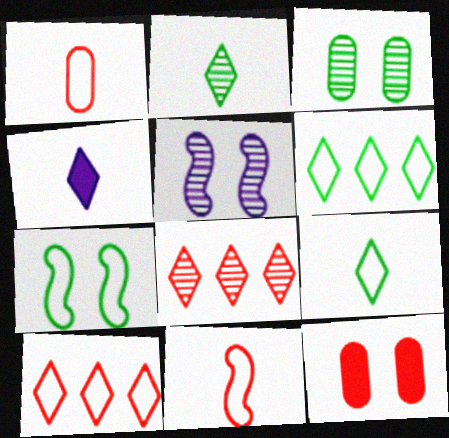[[8, 11, 12]]